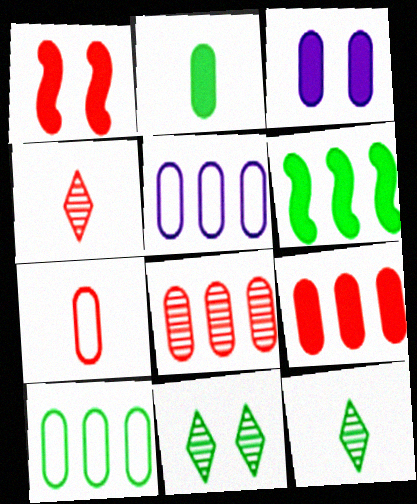[[1, 5, 12], 
[2, 3, 9]]